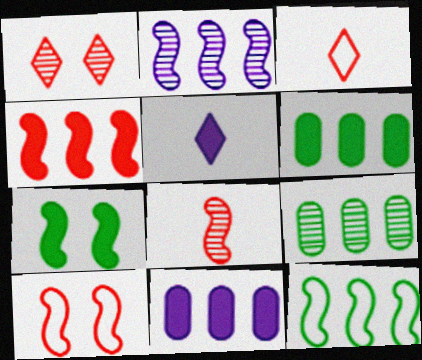[[2, 4, 12], 
[4, 8, 10], 
[5, 9, 10]]